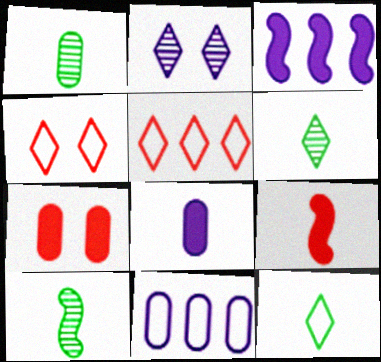[[1, 3, 4], 
[1, 6, 10], 
[1, 7, 11]]